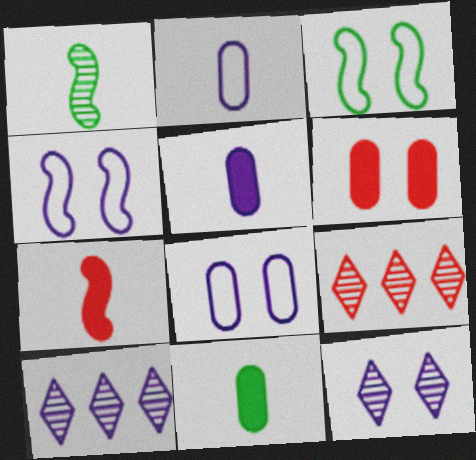[[3, 5, 9], 
[3, 6, 12], 
[4, 5, 10], 
[4, 9, 11]]